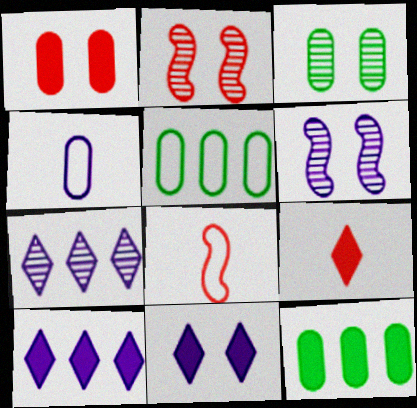[[3, 8, 10], 
[4, 6, 10], 
[5, 6, 9]]